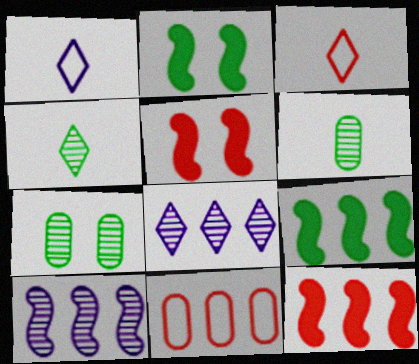[[1, 7, 12], 
[8, 9, 11]]